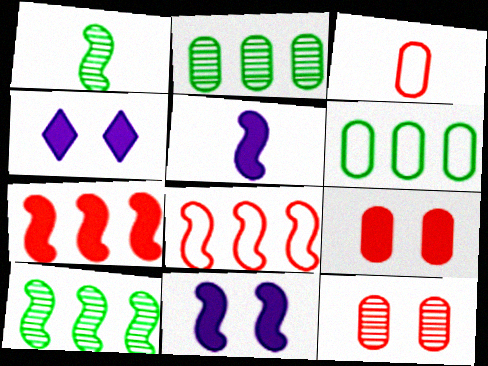[[1, 8, 11], 
[3, 4, 10]]